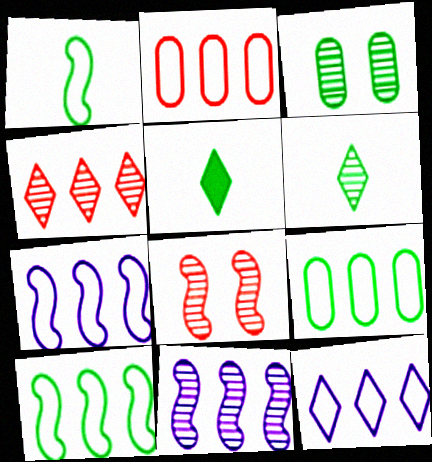[[2, 10, 12], 
[3, 5, 10]]